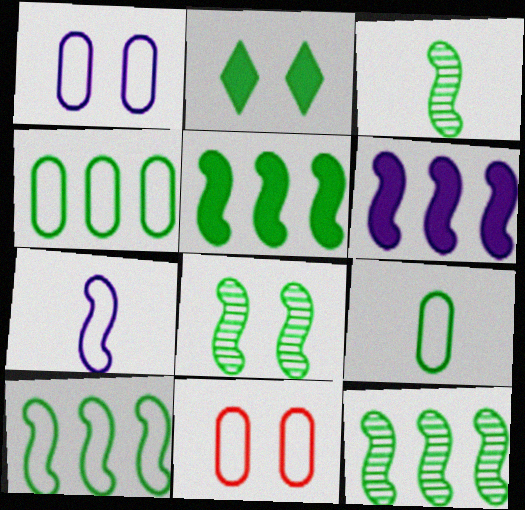[[2, 3, 4], 
[2, 9, 12], 
[3, 8, 12], 
[5, 10, 12]]